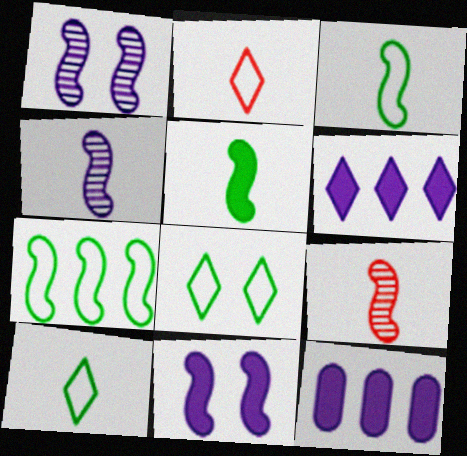[[7, 9, 11], 
[8, 9, 12]]